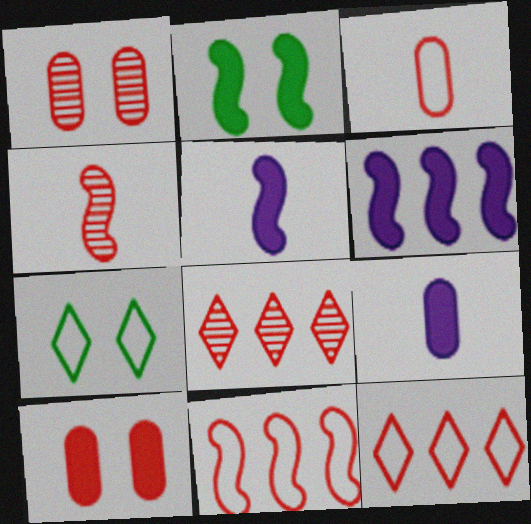[[1, 4, 8], 
[4, 10, 12]]